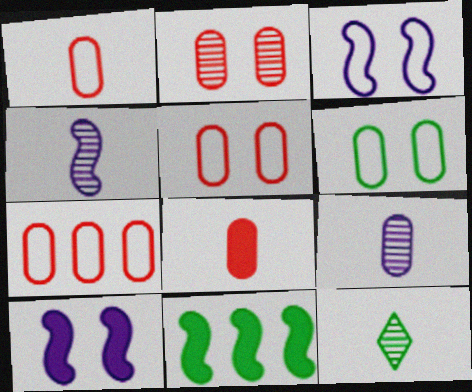[[1, 5, 7], 
[2, 7, 8], 
[6, 11, 12], 
[7, 10, 12]]